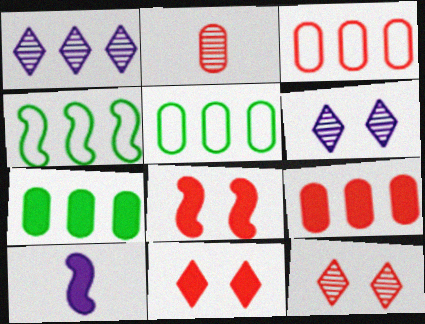[[1, 4, 9], 
[5, 10, 12], 
[7, 10, 11]]